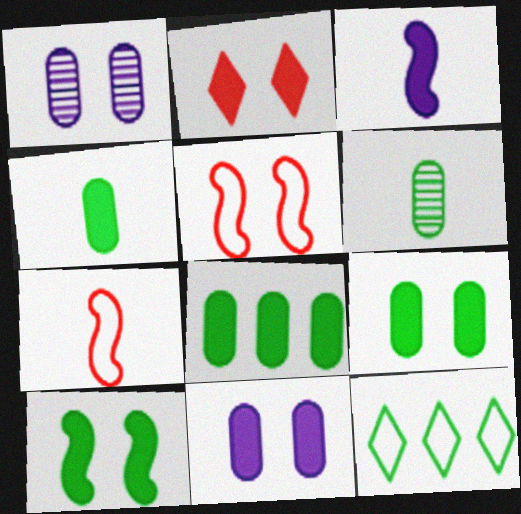[[2, 3, 8], 
[2, 10, 11], 
[4, 8, 9], 
[6, 10, 12]]